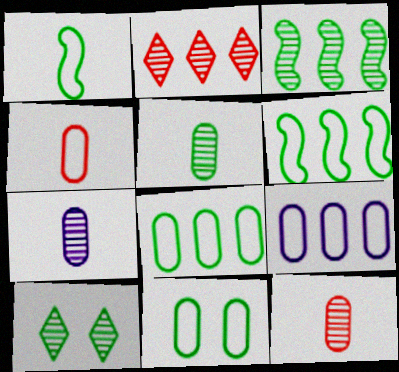[[3, 5, 10], 
[4, 9, 11], 
[5, 7, 12]]